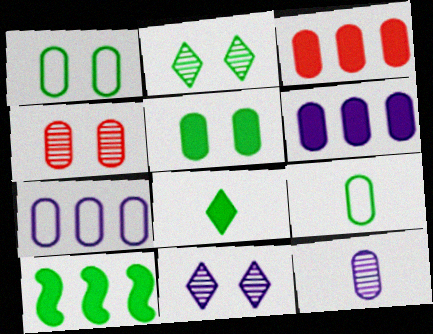[[1, 3, 12], 
[2, 9, 10], 
[4, 6, 9], 
[5, 8, 10]]